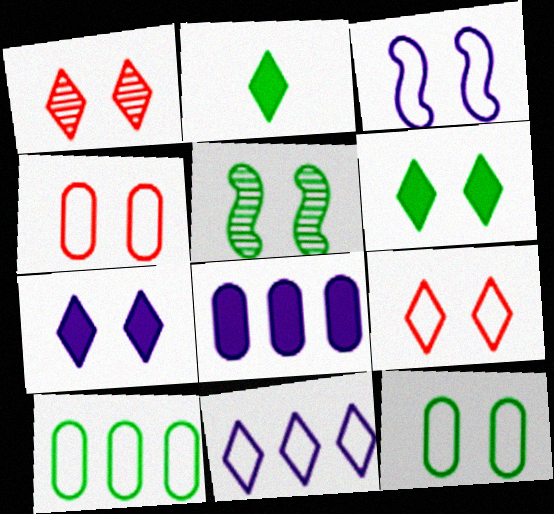[[1, 2, 11], 
[2, 5, 10], 
[3, 9, 12], 
[4, 5, 7], 
[5, 6, 12]]